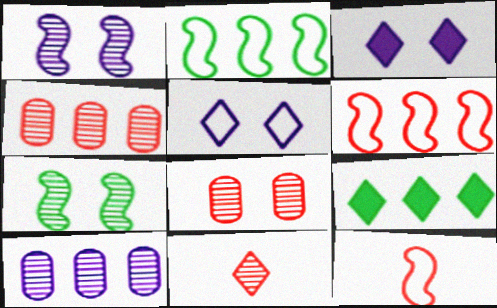[[5, 9, 11], 
[6, 9, 10], 
[7, 10, 11]]